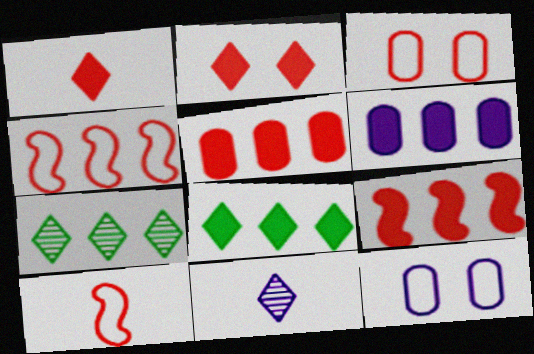[[4, 6, 7], 
[6, 8, 9]]